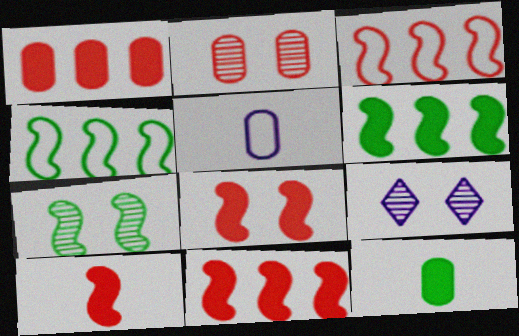[[2, 7, 9], 
[3, 9, 12], 
[8, 10, 11]]